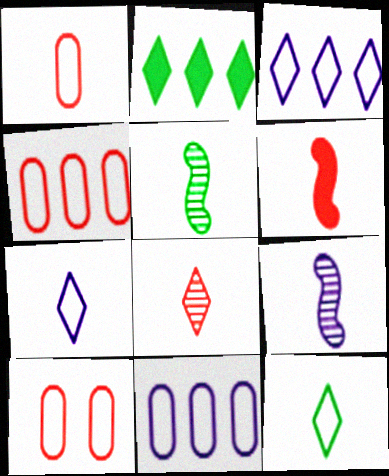[[1, 4, 10], 
[1, 6, 8], 
[2, 9, 10]]